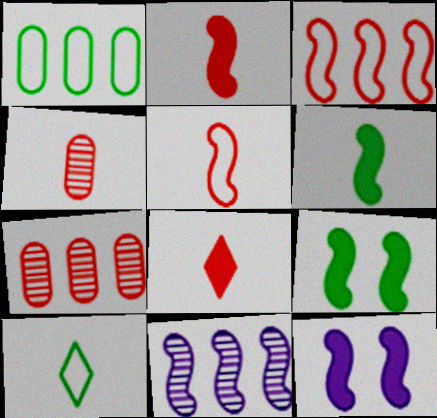[[4, 5, 8], 
[5, 9, 11], 
[7, 10, 12]]